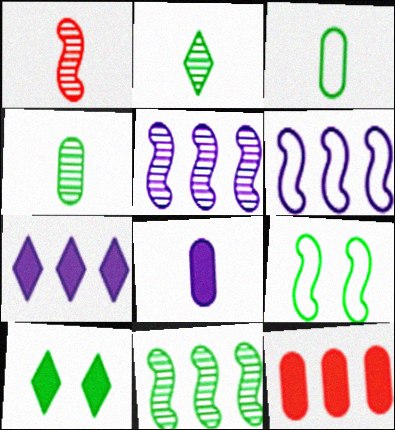[[3, 10, 11]]